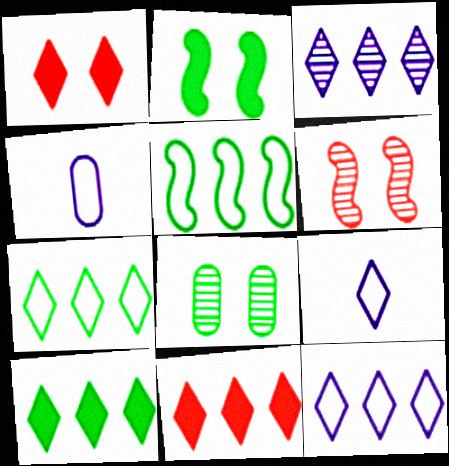[[3, 7, 11], 
[4, 6, 10]]